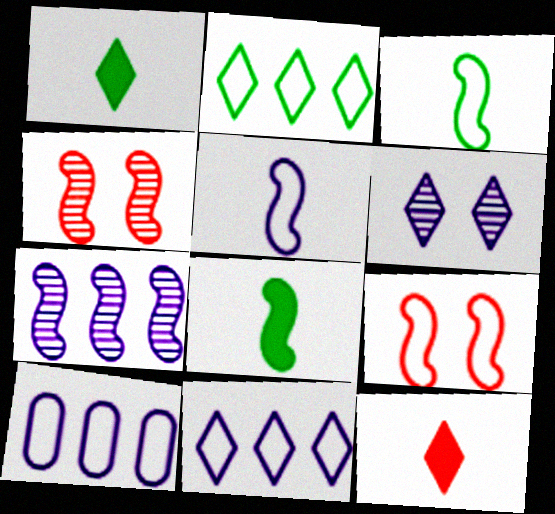[[1, 4, 10], 
[2, 6, 12], 
[7, 8, 9]]